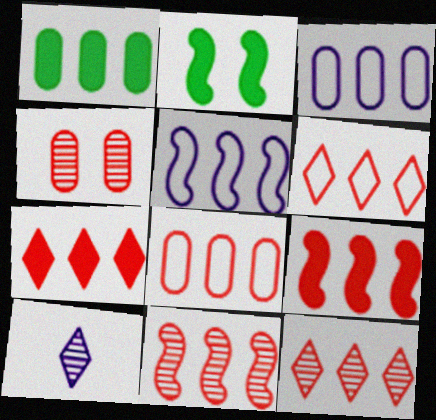[[1, 5, 12], 
[2, 8, 10], 
[6, 7, 12], 
[7, 8, 11], 
[8, 9, 12]]